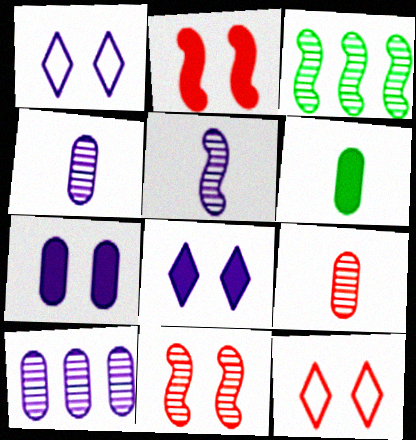[[3, 5, 11]]